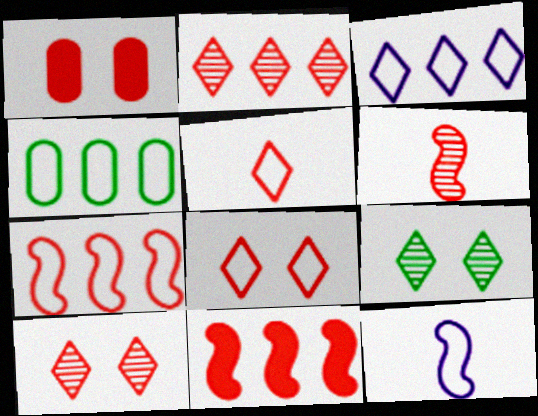[[3, 4, 7], 
[4, 8, 12]]